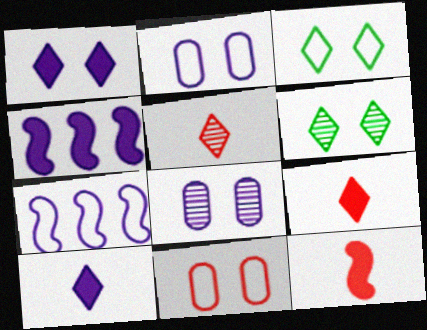[[7, 8, 10]]